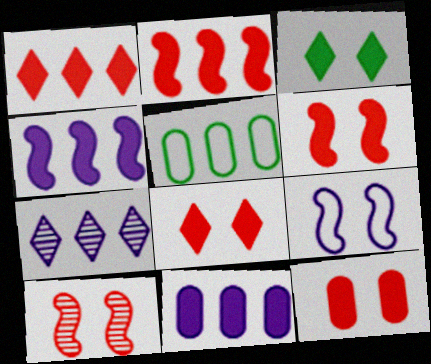[[2, 5, 7], 
[6, 8, 12]]